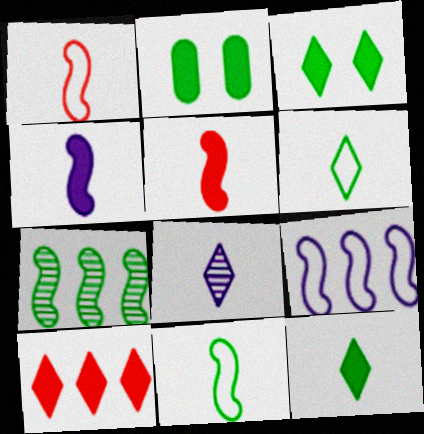[[2, 4, 10], 
[2, 6, 7]]